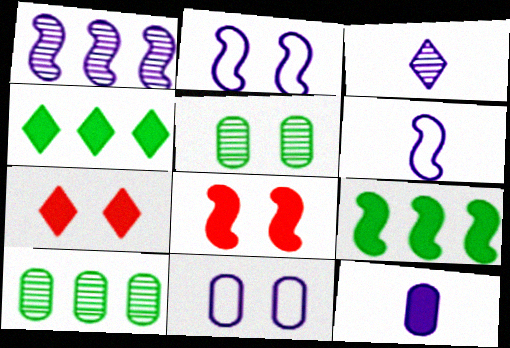[[2, 5, 7], 
[3, 6, 12], 
[4, 8, 12], 
[6, 7, 10], 
[7, 9, 12]]